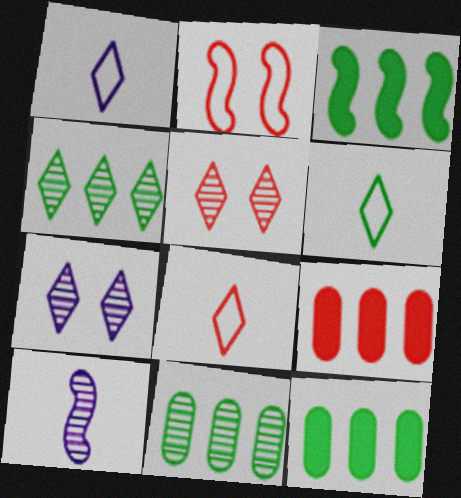[[1, 6, 8], 
[2, 3, 10], 
[5, 10, 11]]